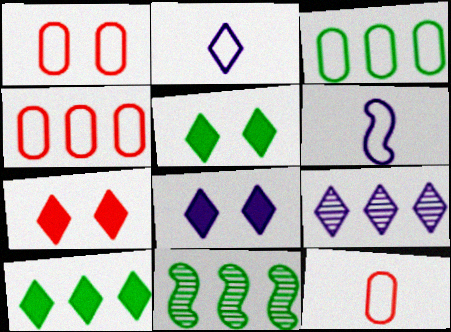[[1, 4, 12], 
[2, 8, 9], 
[3, 10, 11], 
[5, 7, 8], 
[8, 11, 12]]